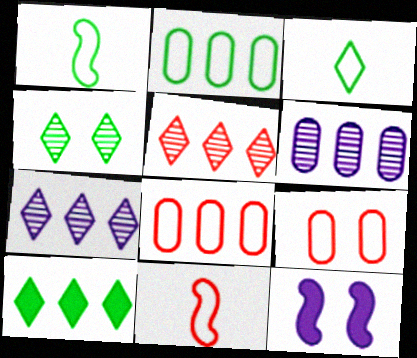[[3, 4, 10], 
[4, 9, 12]]